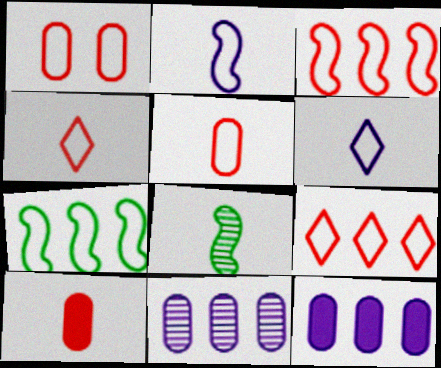[[1, 3, 4], 
[1, 6, 7], 
[6, 8, 10]]